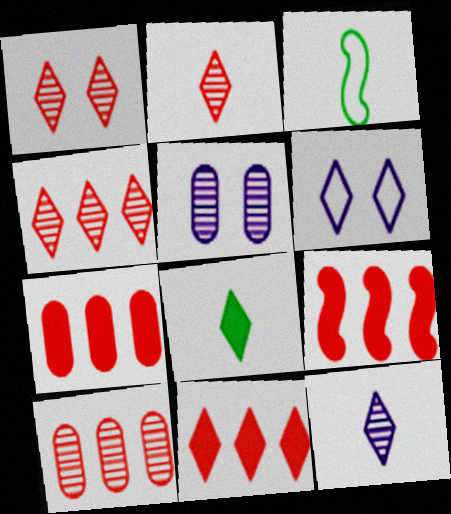[[1, 2, 4], 
[3, 5, 11], 
[4, 6, 8], 
[7, 9, 11]]